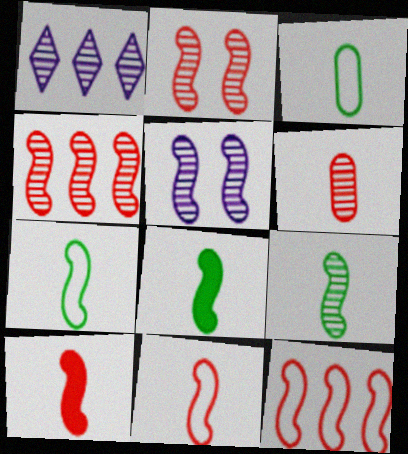[[2, 10, 12], 
[4, 5, 9], 
[5, 8, 12], 
[7, 8, 9]]